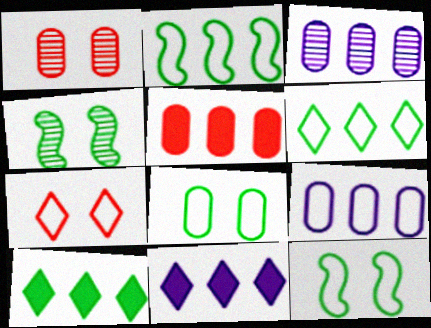[]